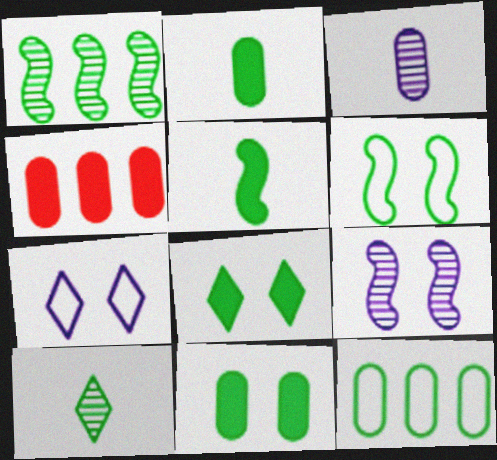[[1, 5, 6]]